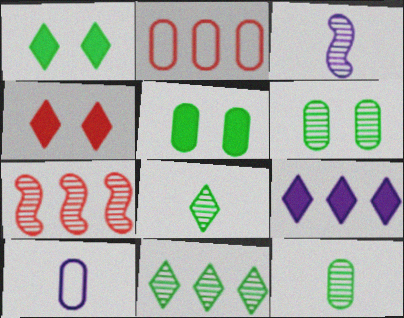[[1, 2, 3], 
[1, 7, 10]]